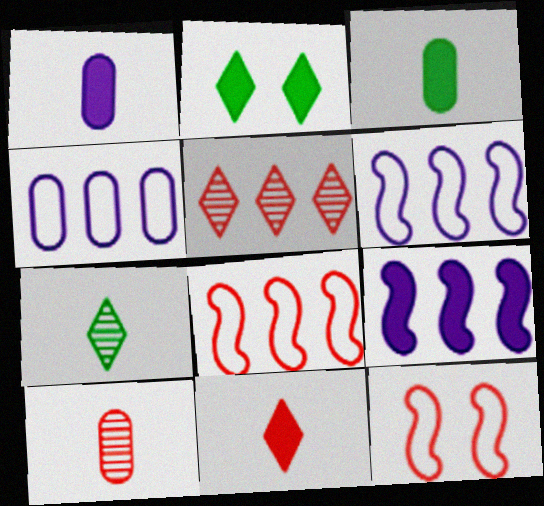[[2, 6, 10]]